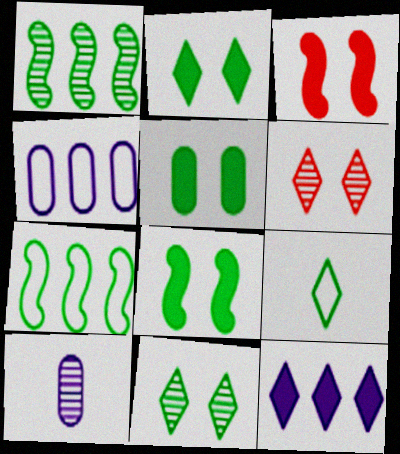[[1, 5, 9], 
[1, 6, 10], 
[2, 5, 8], 
[6, 9, 12]]